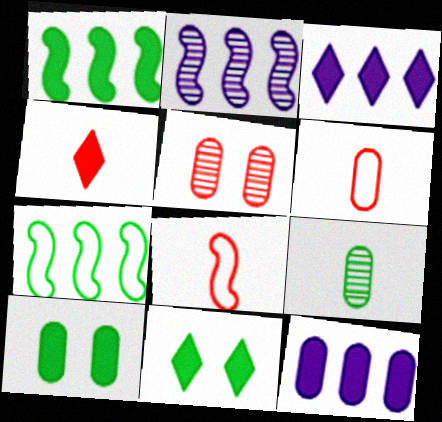[[2, 6, 11], 
[3, 4, 11], 
[7, 9, 11]]